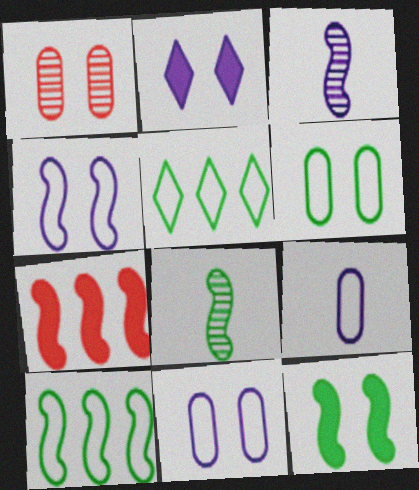[[4, 7, 8], 
[8, 10, 12]]